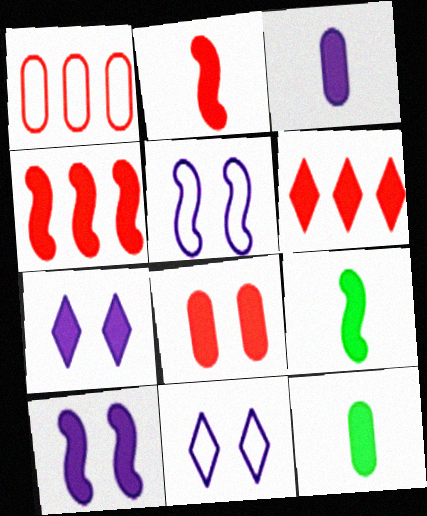[[2, 6, 8], 
[4, 7, 12], 
[4, 9, 10], 
[6, 10, 12]]